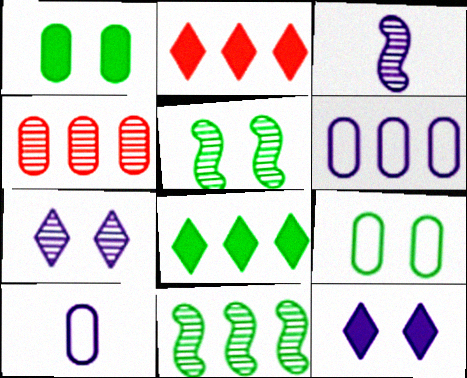[[1, 4, 10], 
[2, 3, 9], 
[2, 5, 10], 
[2, 6, 11], 
[3, 6, 12]]